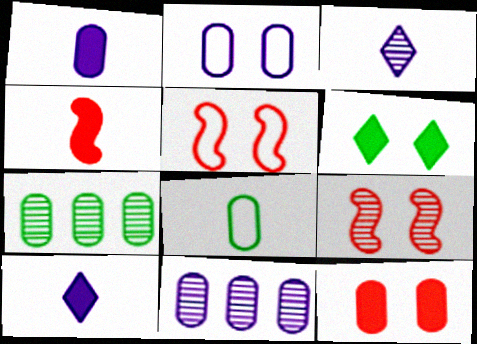[[1, 2, 11], 
[2, 6, 9], 
[3, 4, 8], 
[3, 7, 9], 
[5, 7, 10], 
[8, 11, 12]]